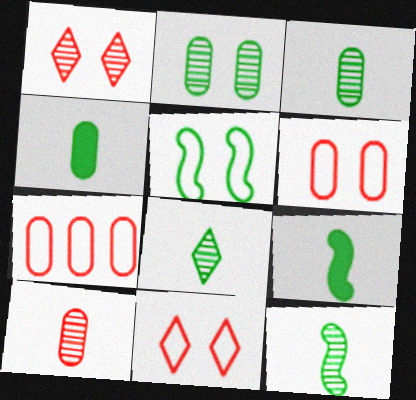[[3, 8, 12]]